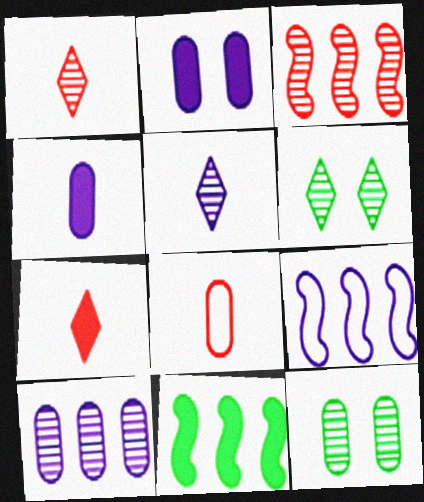[[2, 5, 9], 
[2, 7, 11], 
[3, 5, 12], 
[3, 9, 11], 
[7, 9, 12]]